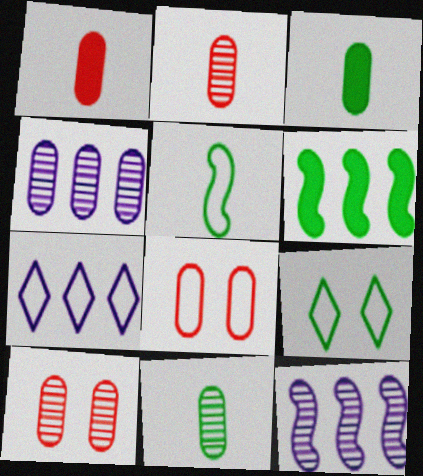[[1, 9, 12], 
[3, 4, 8], 
[4, 10, 11], 
[5, 7, 8], 
[6, 9, 11]]